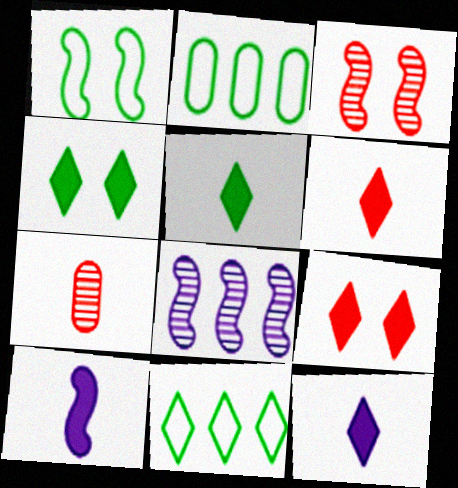[[2, 3, 12], 
[5, 6, 12]]